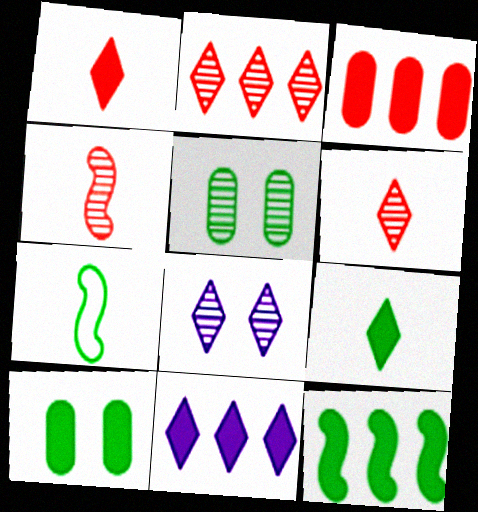[[3, 7, 8], 
[3, 11, 12], 
[9, 10, 12]]